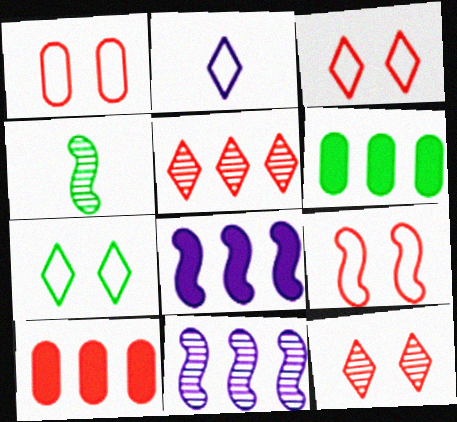[[1, 3, 9], 
[4, 6, 7], 
[4, 8, 9]]